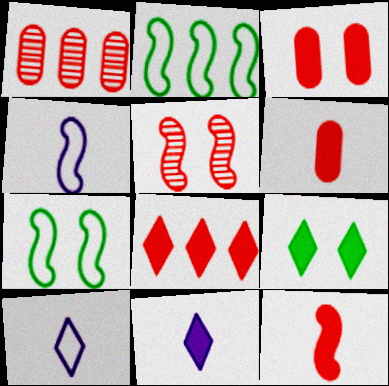[[1, 4, 9], 
[1, 7, 11], 
[3, 8, 12], 
[8, 9, 11]]